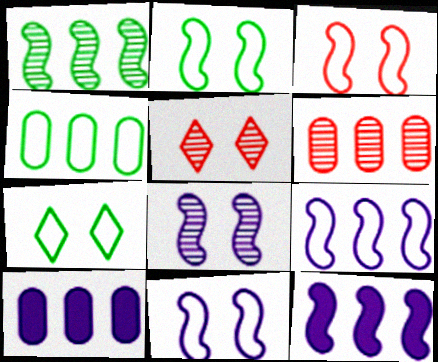[[2, 3, 11], 
[4, 6, 10]]